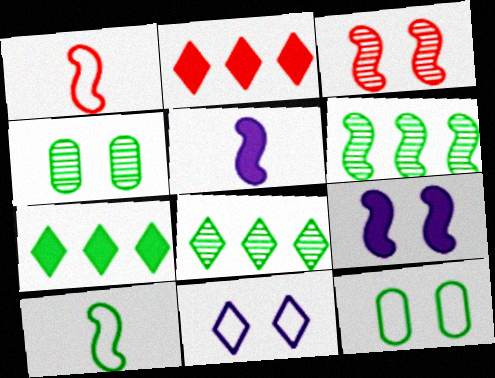[[1, 6, 9], 
[4, 7, 10]]